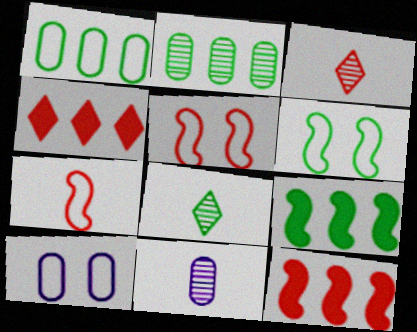[[3, 9, 10], 
[4, 6, 11], 
[8, 10, 12]]